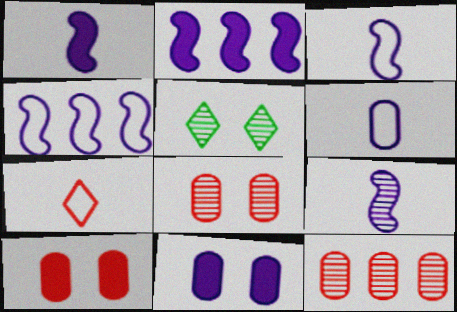[[1, 3, 9], 
[5, 9, 12]]